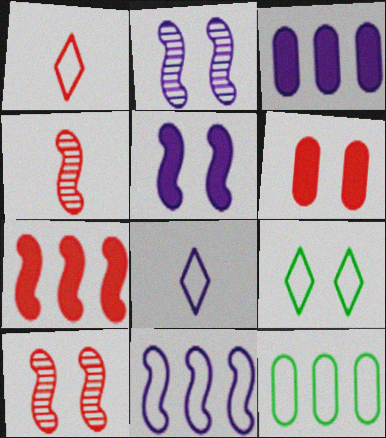[[2, 3, 8], 
[2, 6, 9], 
[3, 4, 9]]